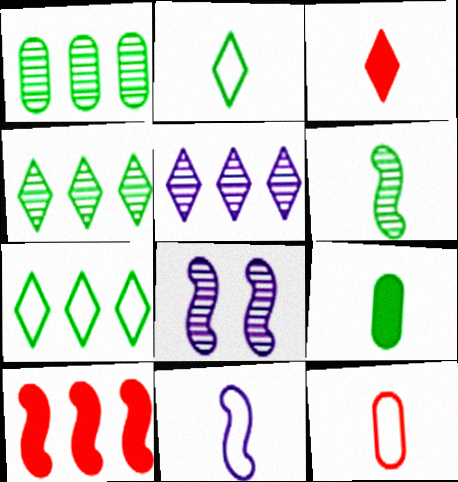[[2, 6, 9], 
[2, 11, 12]]